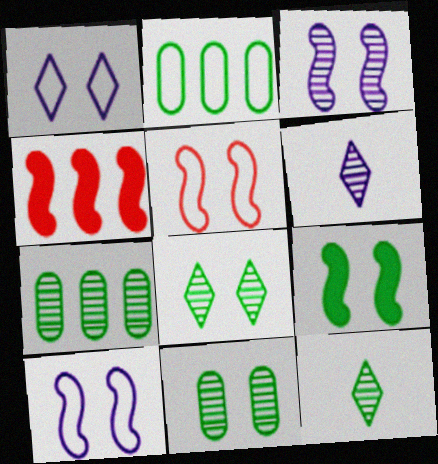[[2, 9, 12], 
[3, 5, 9]]